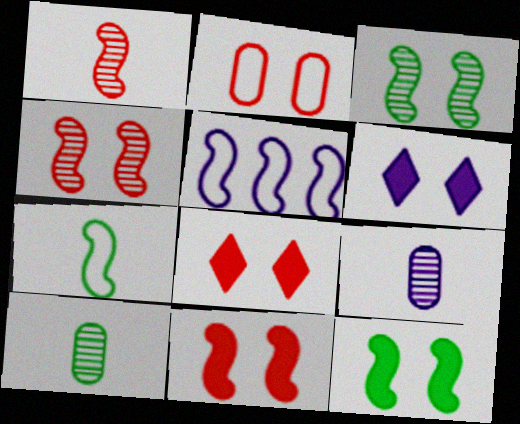[[1, 5, 12], 
[2, 3, 6], 
[2, 4, 8], 
[5, 6, 9], 
[5, 8, 10]]